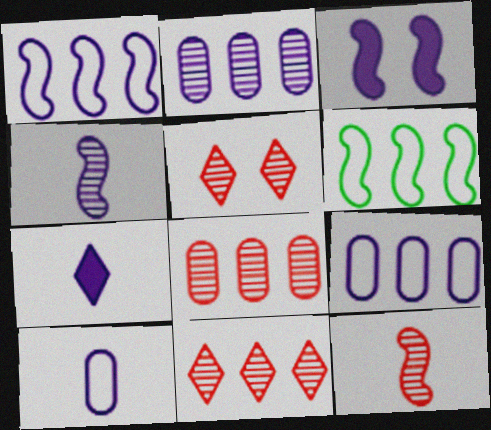[[1, 3, 4], 
[3, 6, 12], 
[4, 7, 10], 
[5, 8, 12]]